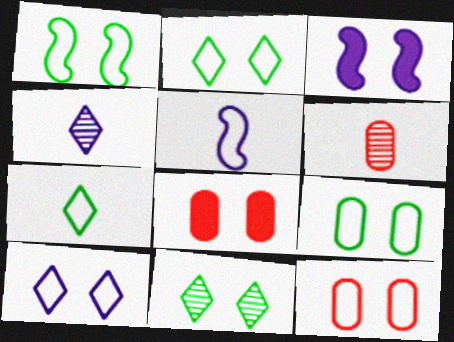[[1, 2, 9], 
[1, 10, 12], 
[3, 11, 12]]